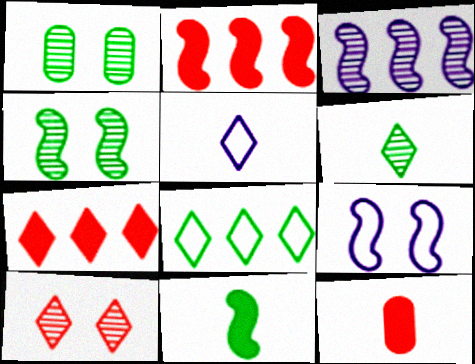[[1, 2, 5], 
[1, 8, 11]]